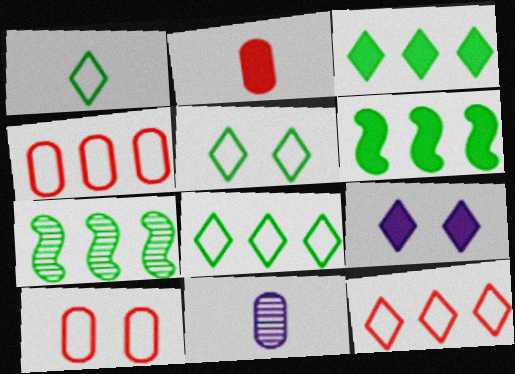[[1, 5, 8], 
[2, 6, 9]]